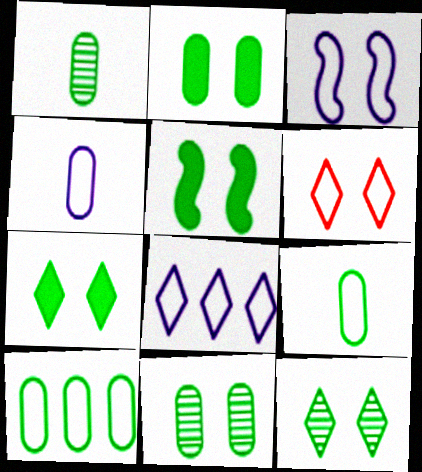[[1, 2, 10], 
[2, 5, 7], 
[3, 4, 8]]